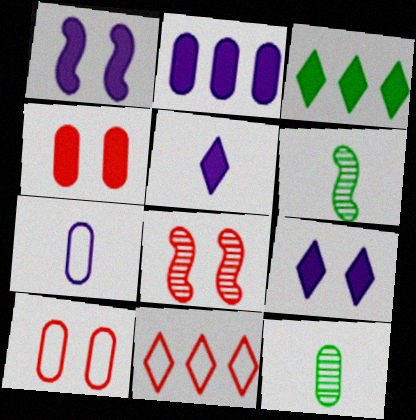[[1, 2, 5], 
[1, 11, 12], 
[2, 10, 12], 
[3, 7, 8]]